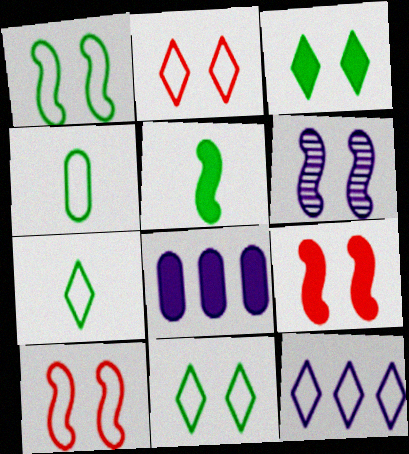[[1, 6, 9], 
[2, 7, 12], 
[4, 10, 12]]